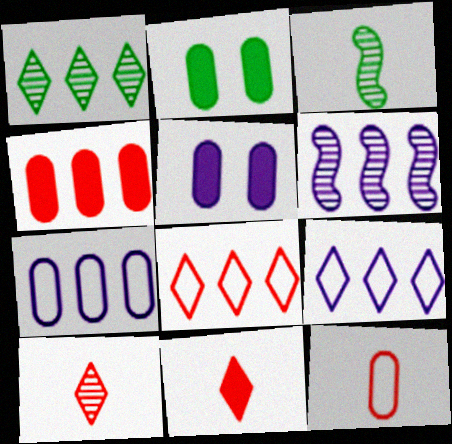[[3, 5, 8]]